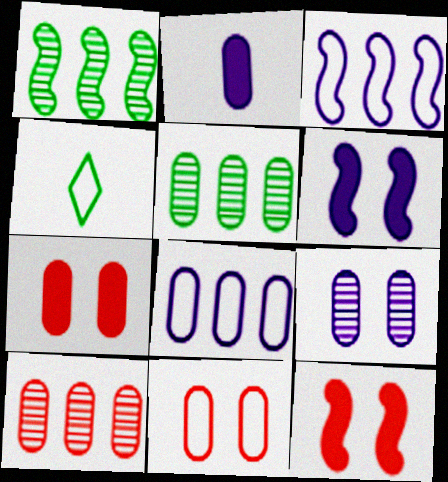[[2, 5, 11], 
[2, 8, 9], 
[3, 4, 11], 
[4, 6, 10]]